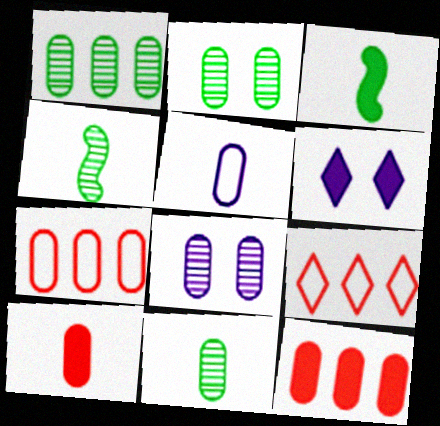[[1, 2, 11], 
[2, 5, 12], 
[3, 6, 12], 
[3, 8, 9], 
[4, 6, 7], 
[5, 10, 11]]